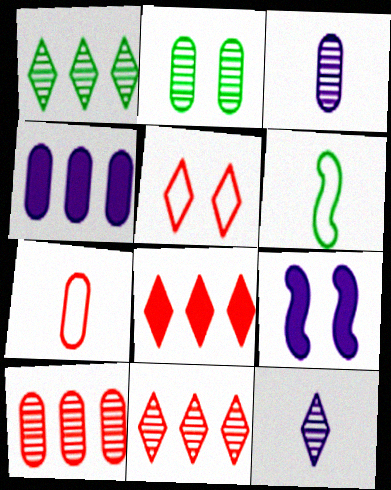[[1, 7, 9], 
[2, 3, 10], 
[2, 4, 7], 
[2, 5, 9]]